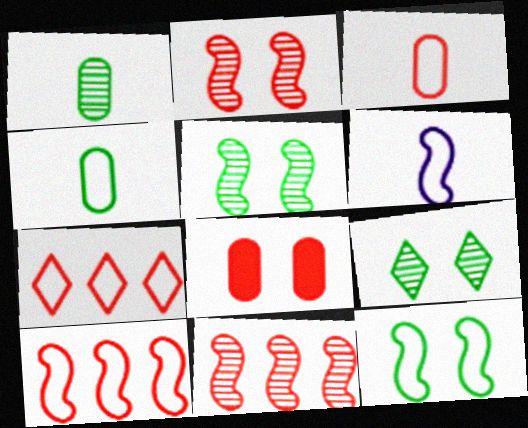[[6, 10, 12]]